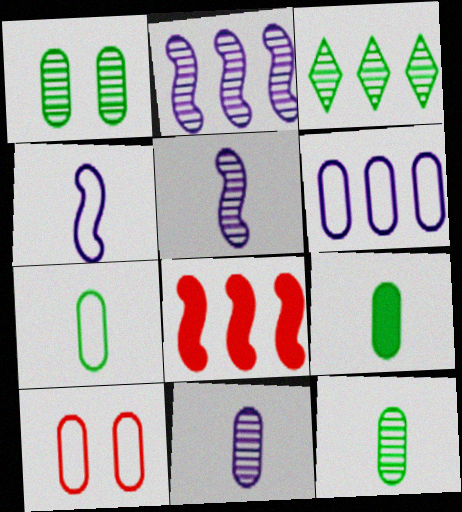[[3, 6, 8], 
[6, 7, 10], 
[7, 9, 12]]